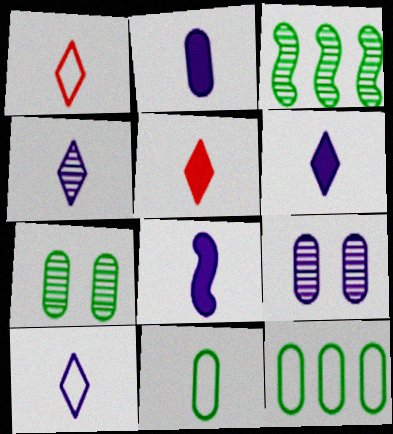[[2, 6, 8], 
[4, 6, 10]]